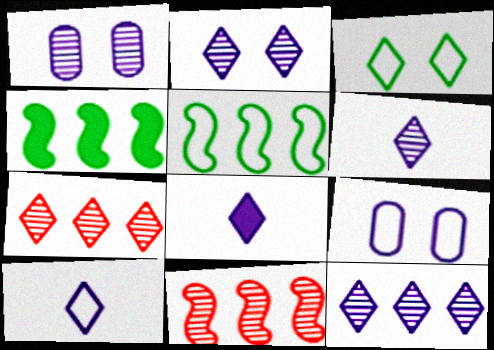[[2, 6, 12], 
[3, 7, 8], 
[6, 8, 10]]